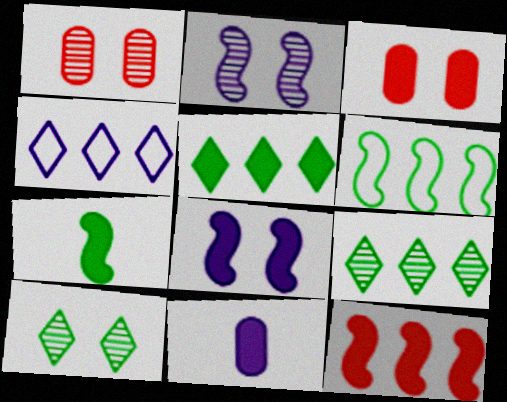[[1, 2, 10], 
[1, 4, 7], 
[2, 4, 11], 
[7, 8, 12]]